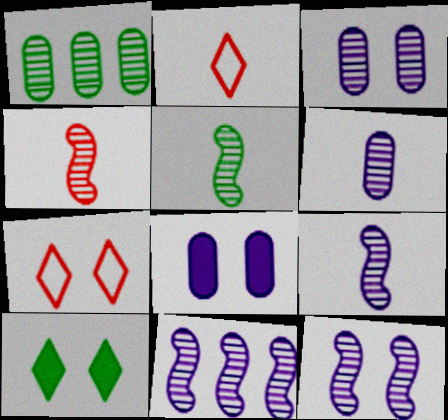[[4, 5, 9], 
[9, 11, 12]]